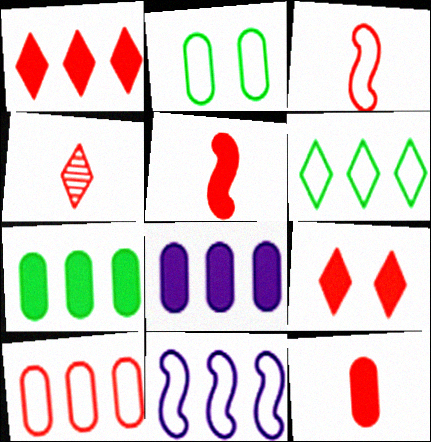[[3, 4, 12], 
[6, 10, 11]]